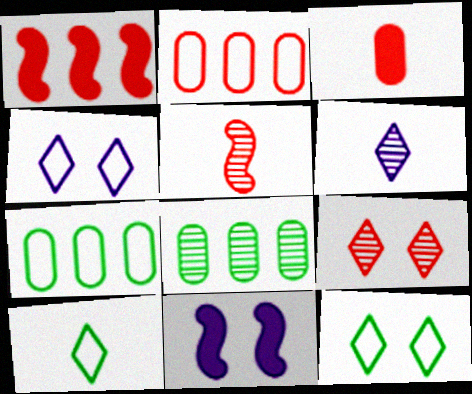[]